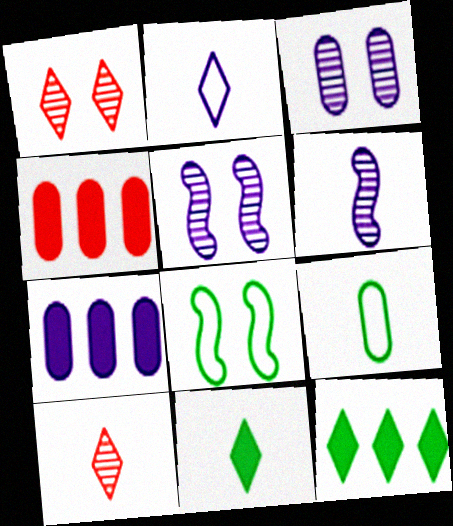[[1, 2, 12], 
[2, 5, 7], 
[2, 10, 11], 
[3, 4, 9], 
[7, 8, 10]]